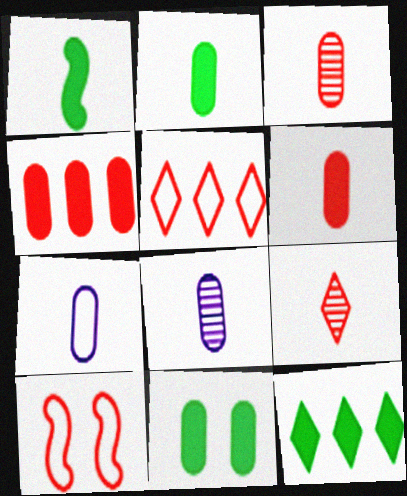[[1, 7, 9], 
[1, 11, 12], 
[2, 3, 7], 
[4, 9, 10], 
[8, 10, 12]]